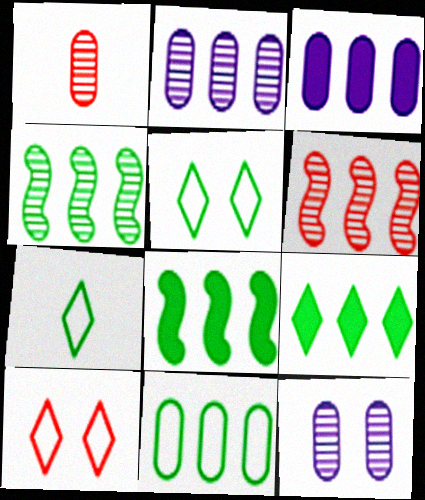[[4, 9, 11]]